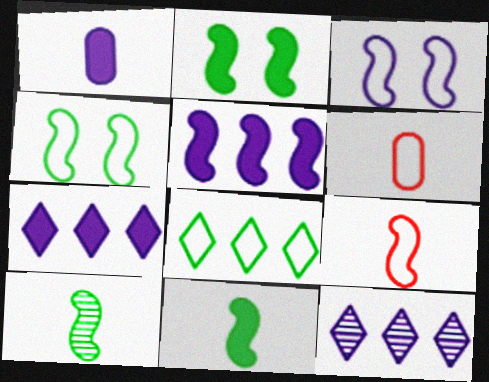[[1, 3, 12], 
[2, 6, 12], 
[3, 6, 8]]